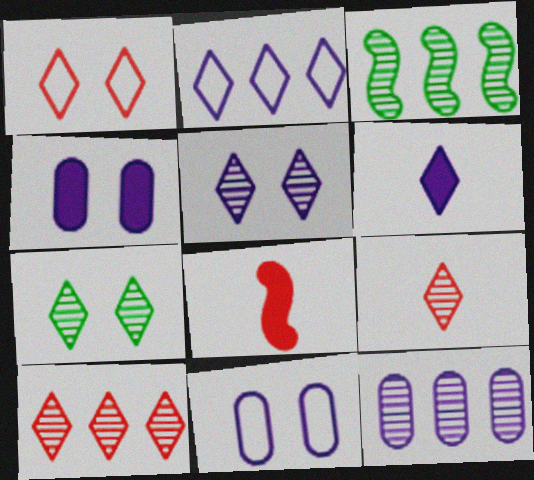[[2, 5, 6], 
[3, 10, 12]]